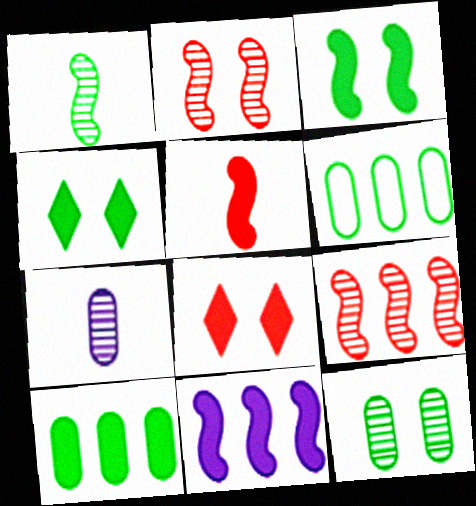[[1, 4, 6], 
[3, 5, 11]]